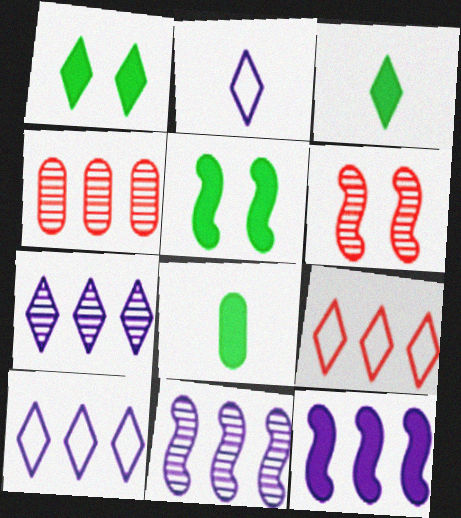[[2, 4, 5], 
[6, 8, 10]]